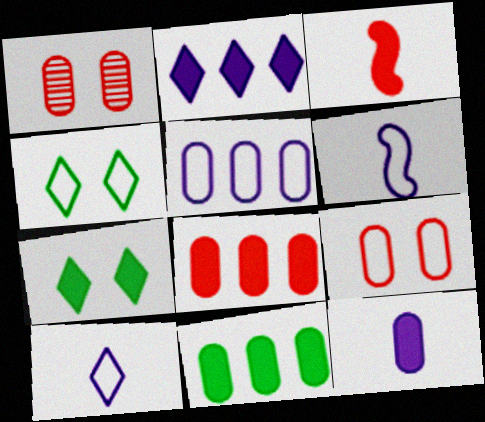[]